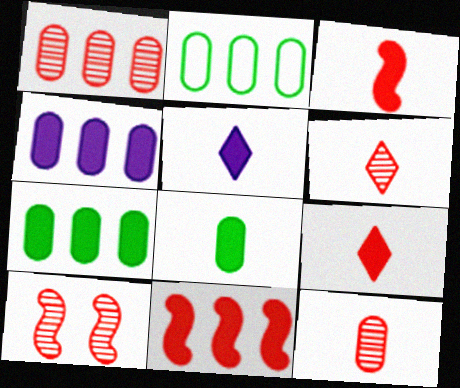[[1, 2, 4], 
[1, 6, 10], 
[2, 5, 10], 
[3, 5, 8]]